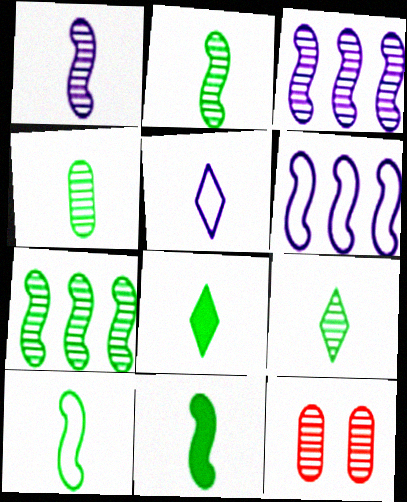[[2, 4, 9], 
[2, 10, 11], 
[3, 9, 12], 
[4, 8, 10], 
[6, 8, 12]]